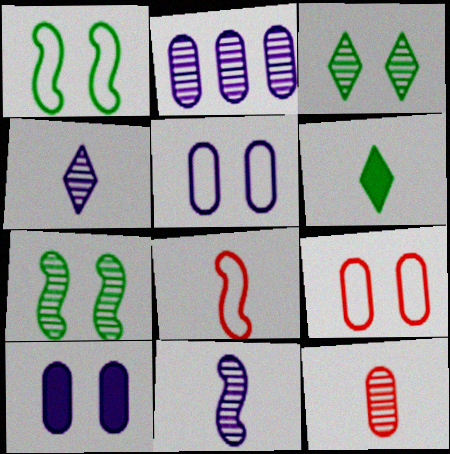[]